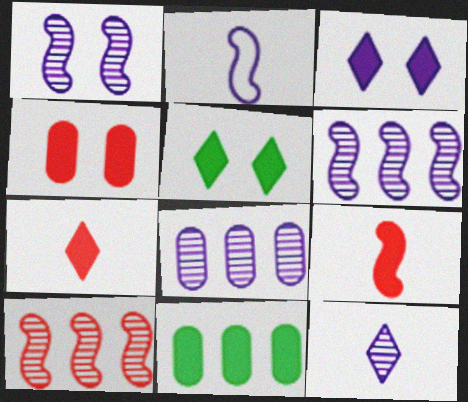[[1, 8, 12], 
[2, 3, 8], 
[3, 9, 11]]